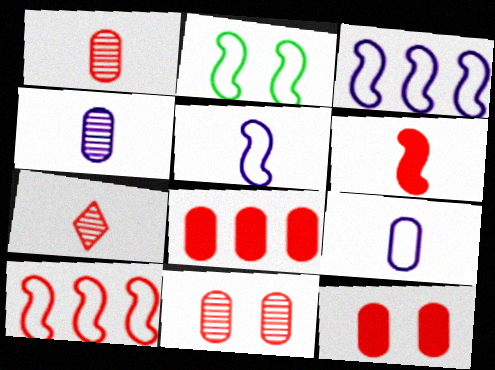[[2, 5, 10], 
[7, 10, 12]]